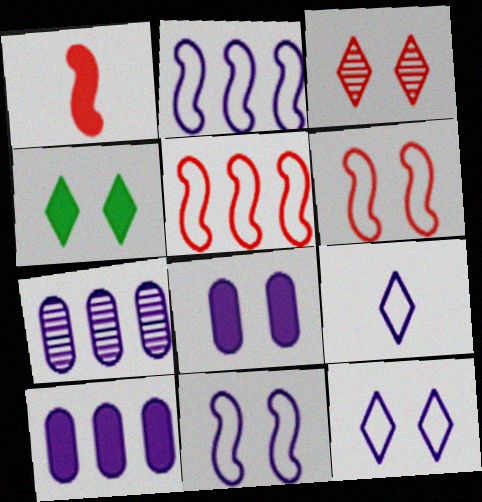[[1, 4, 10], 
[3, 4, 12]]